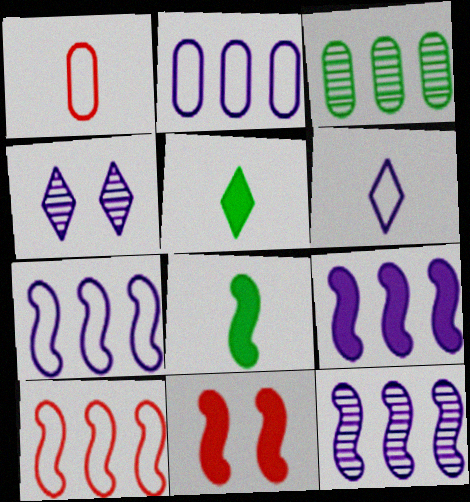[[3, 6, 11], 
[7, 9, 12], 
[8, 9, 11]]